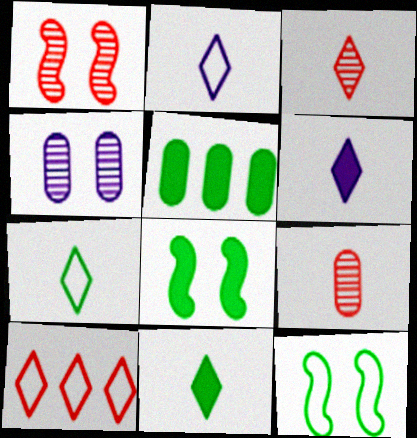[[1, 2, 5], 
[2, 3, 11], 
[3, 6, 7], 
[5, 8, 11]]